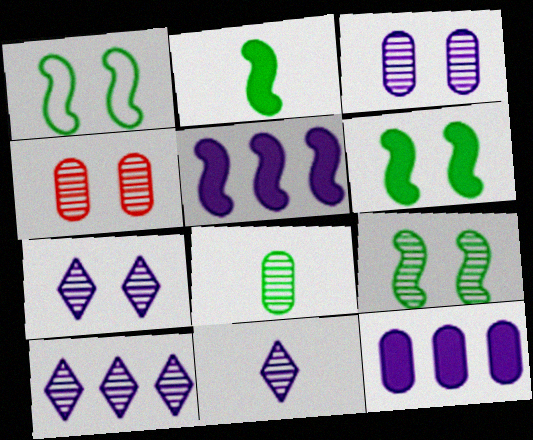[[1, 6, 9], 
[4, 7, 9], 
[7, 10, 11]]